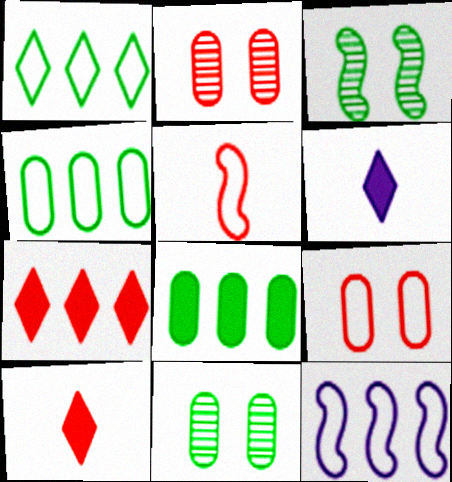[[2, 5, 7], 
[10, 11, 12]]